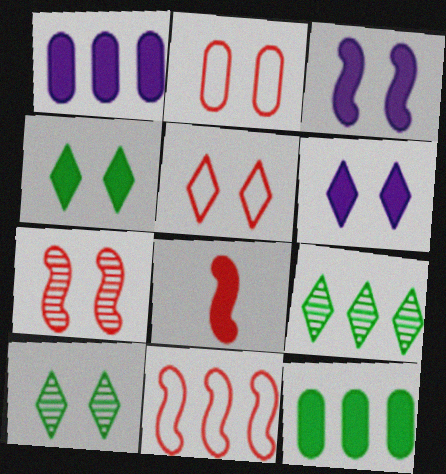[[1, 4, 8], 
[1, 9, 11], 
[2, 3, 10], 
[5, 6, 10], 
[6, 8, 12], 
[7, 8, 11]]